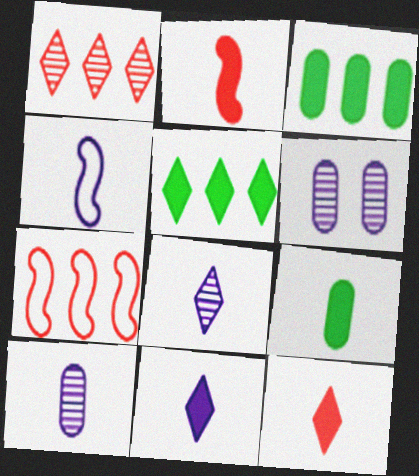[[2, 9, 11], 
[4, 10, 11]]